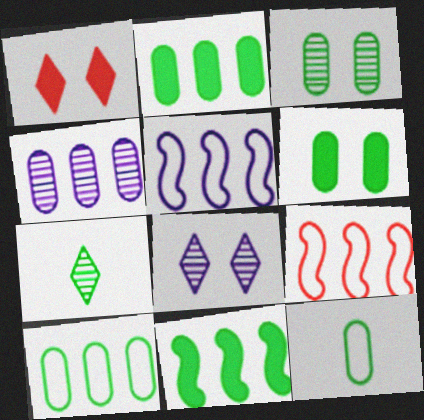[[2, 3, 12]]